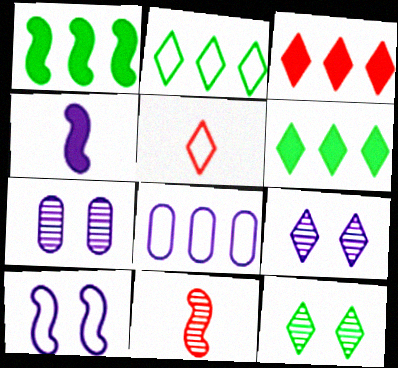[[1, 5, 7], 
[1, 10, 11], 
[4, 8, 9], 
[5, 6, 9]]